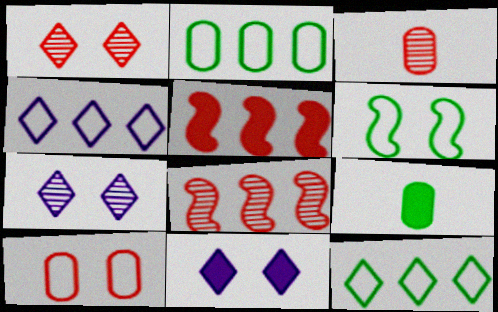[[1, 3, 8], 
[5, 9, 11]]